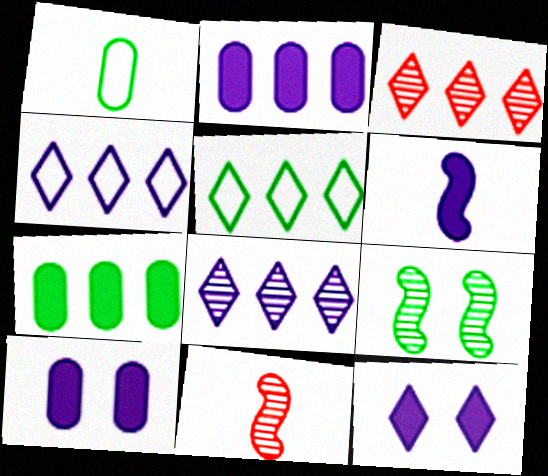[[2, 6, 12], 
[5, 10, 11]]